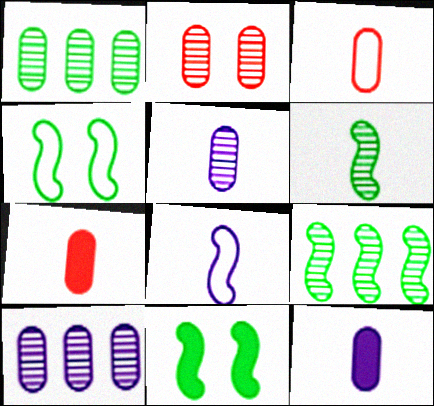[[1, 2, 5]]